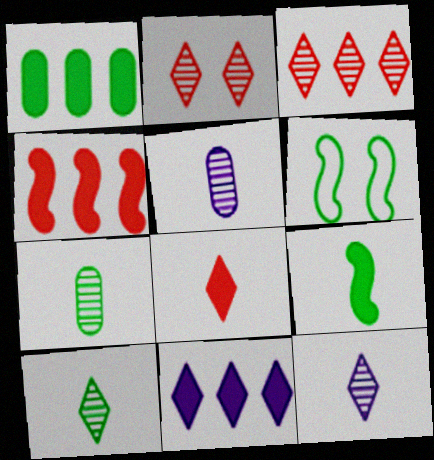[[1, 4, 11], 
[1, 6, 10]]